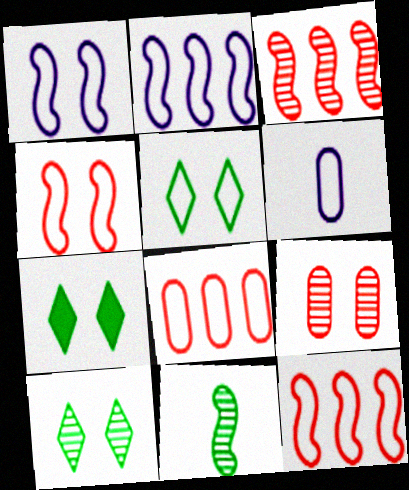[[1, 7, 9], 
[3, 6, 7], 
[5, 6, 12], 
[5, 7, 10]]